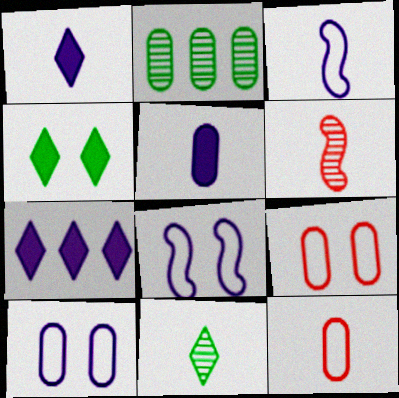[[2, 5, 9]]